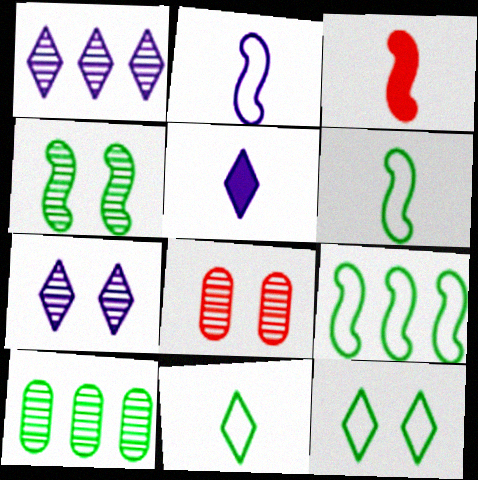[[4, 7, 8], 
[5, 8, 9]]